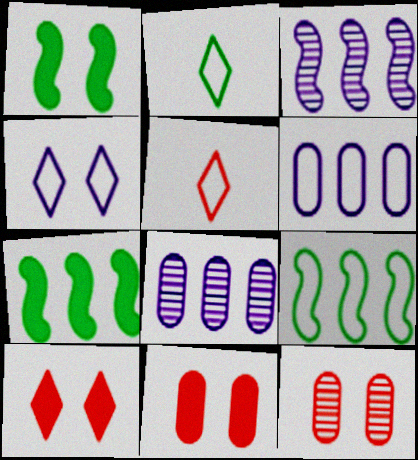[[1, 4, 12], 
[1, 5, 8], 
[2, 3, 11]]